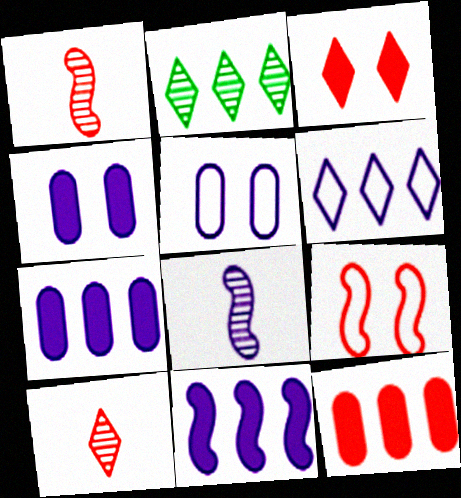[[4, 6, 8], 
[9, 10, 12]]